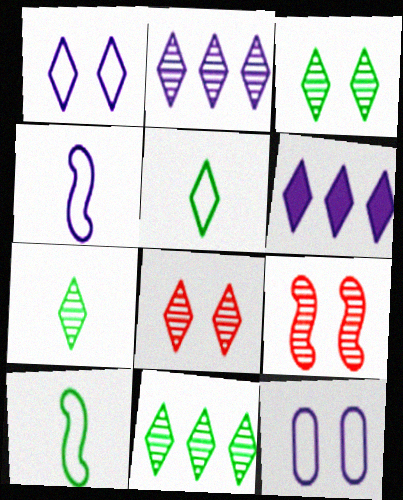[[2, 7, 8], 
[3, 7, 11], 
[5, 6, 8]]